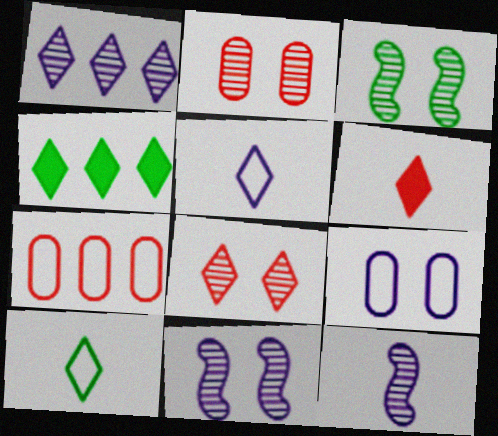[[4, 5, 8]]